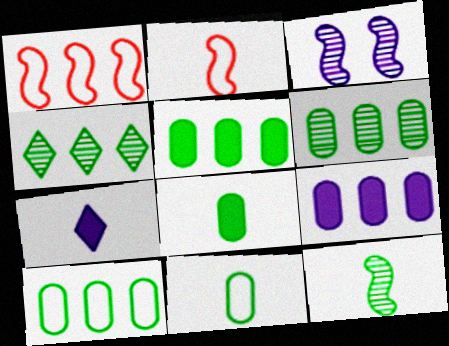[[1, 4, 9], 
[5, 6, 10]]